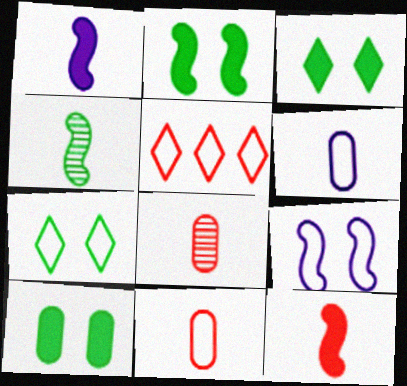[[2, 3, 10]]